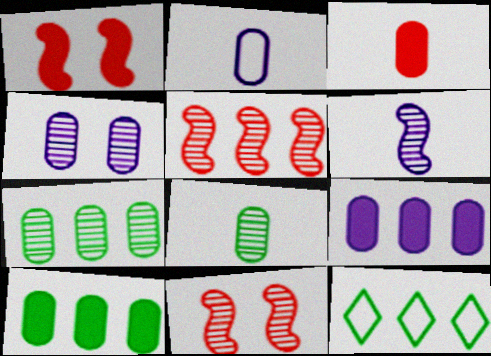[[2, 3, 8], 
[2, 4, 9], 
[5, 9, 12]]